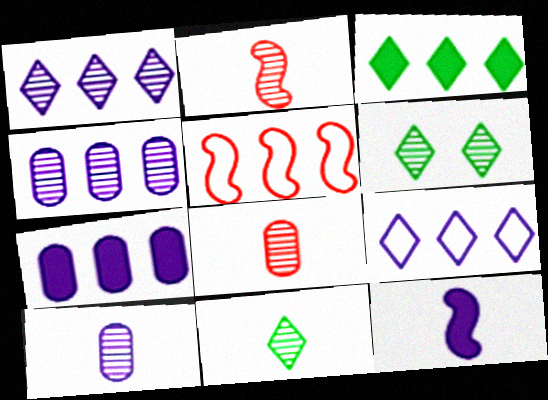[[2, 4, 6], 
[2, 10, 11], 
[3, 4, 5]]